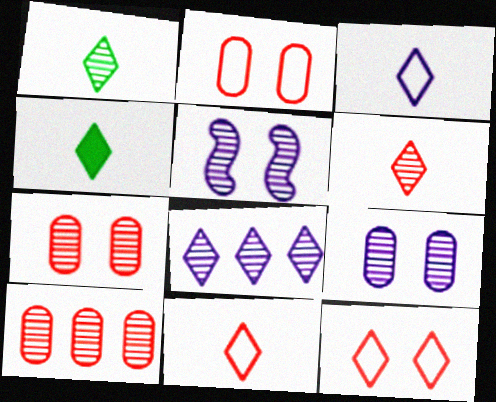[[1, 5, 10], 
[3, 4, 6], 
[4, 8, 12]]